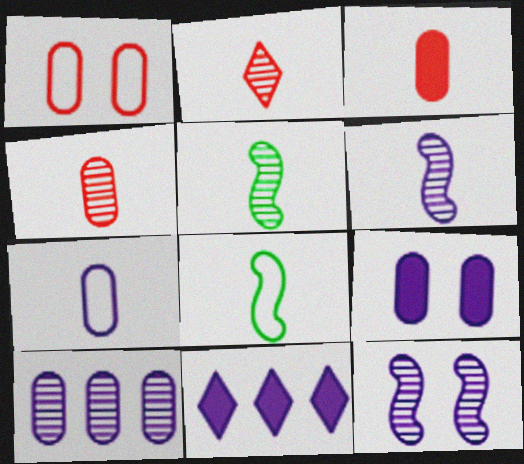[[1, 5, 11], 
[7, 9, 10], 
[7, 11, 12]]